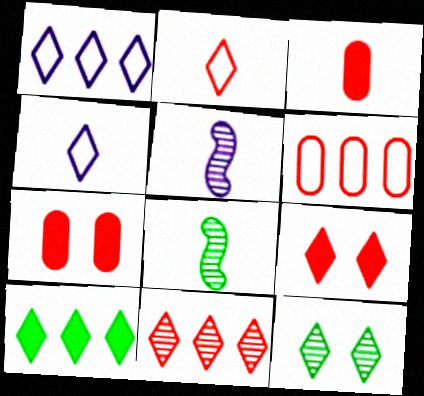[[1, 7, 8], 
[1, 10, 11], 
[2, 9, 11], 
[3, 4, 8]]